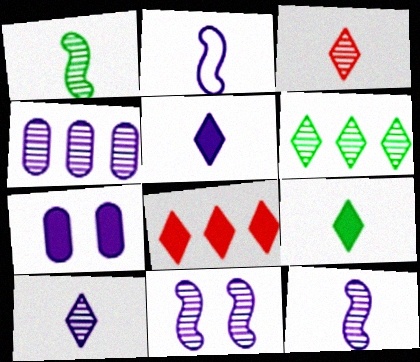[[4, 10, 11]]